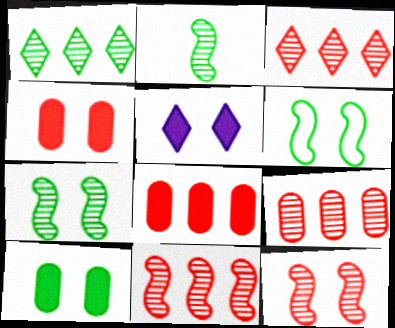[[3, 9, 11]]